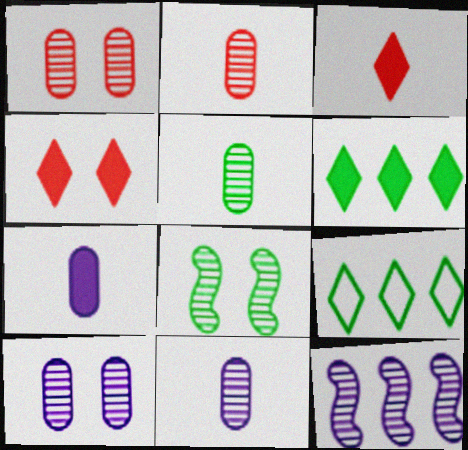[[2, 5, 11]]